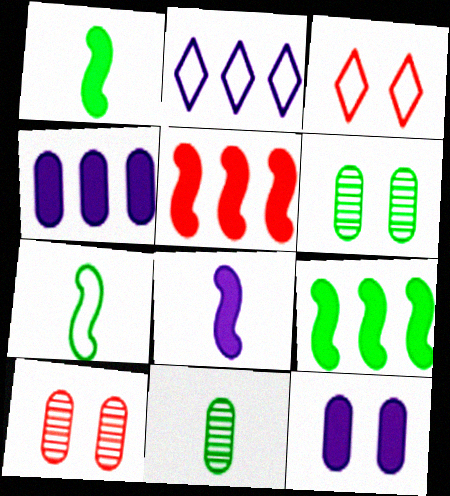[[1, 2, 10]]